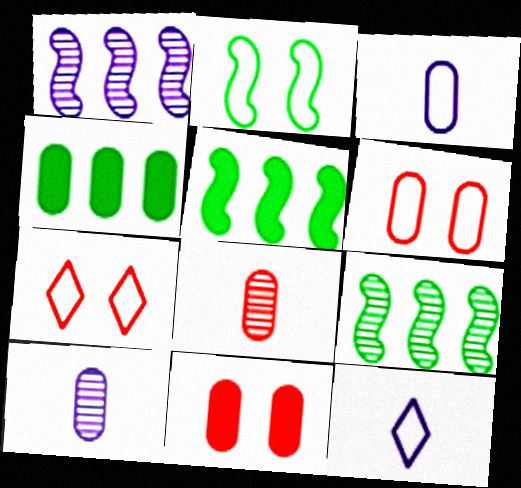[[4, 6, 10], 
[5, 7, 10], 
[9, 11, 12]]